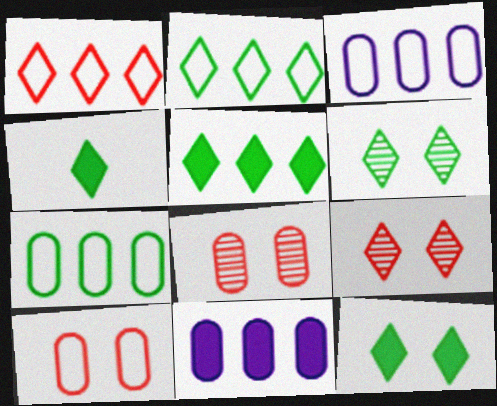[[2, 4, 6], 
[4, 5, 12]]